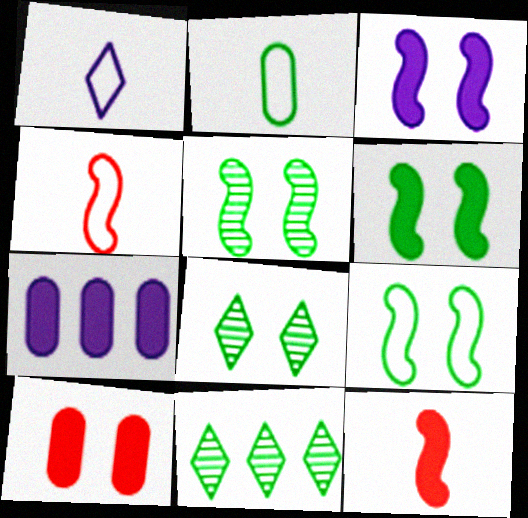[[1, 2, 4], 
[2, 6, 11], 
[4, 7, 8], 
[5, 6, 9]]